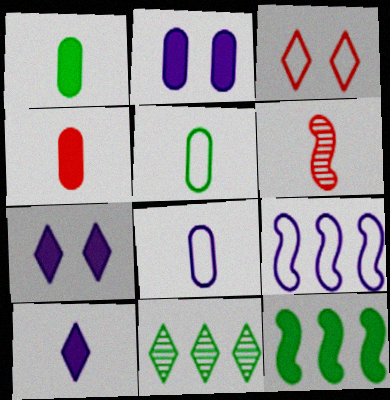[[3, 5, 9], 
[3, 10, 11], 
[4, 7, 12], 
[5, 6, 10]]